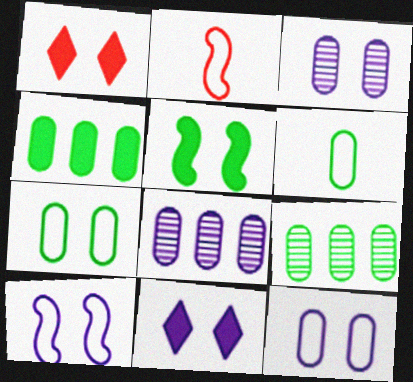[[2, 9, 11], 
[3, 10, 11]]